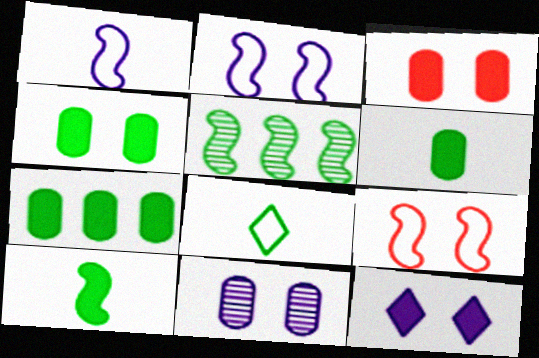[[2, 11, 12], 
[4, 5, 8], 
[4, 6, 7]]